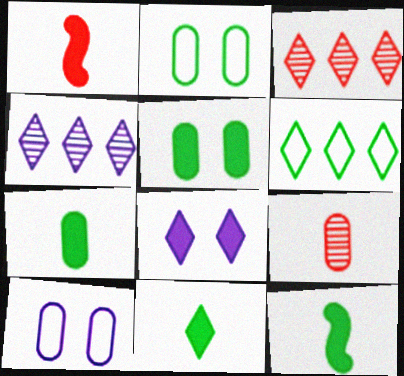[[1, 2, 4], 
[3, 10, 12], 
[7, 11, 12]]